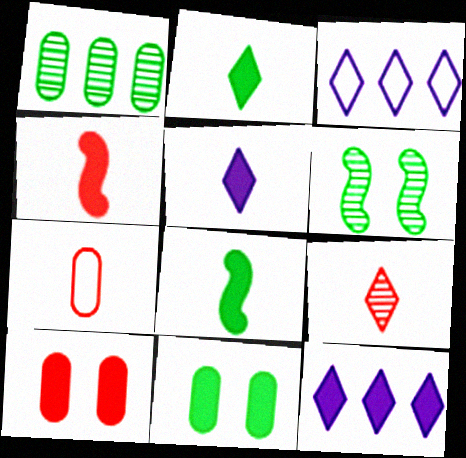[[4, 7, 9], 
[4, 11, 12], 
[6, 7, 12], 
[8, 10, 12]]